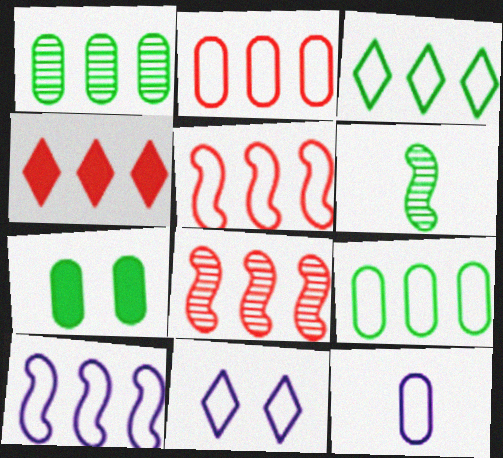[[1, 4, 10], 
[2, 3, 10], 
[2, 4, 8], 
[3, 6, 7], 
[10, 11, 12]]